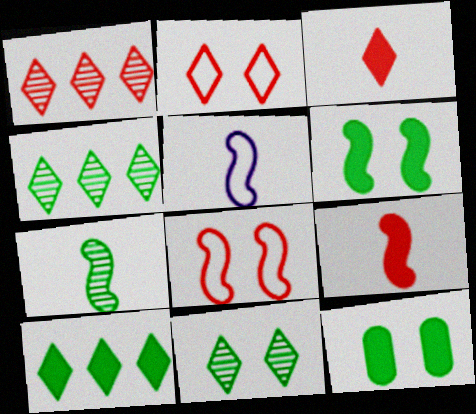[[1, 2, 3], 
[1, 5, 12], 
[5, 7, 9]]